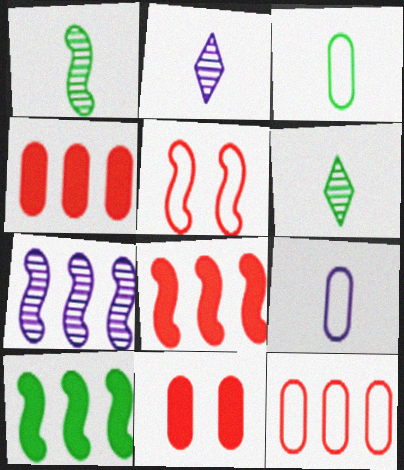[]